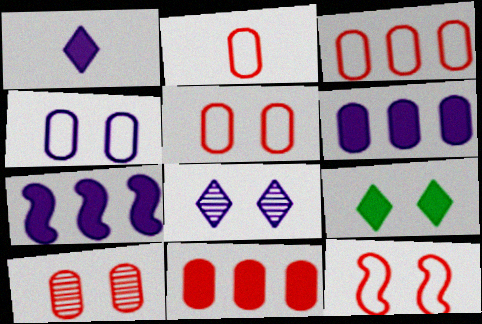[[2, 3, 5], 
[2, 10, 11]]